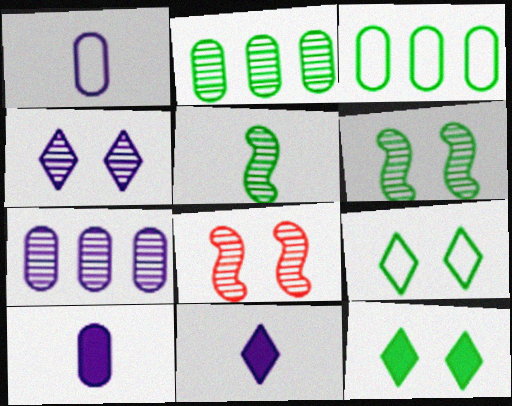[[3, 5, 12], 
[3, 8, 11]]